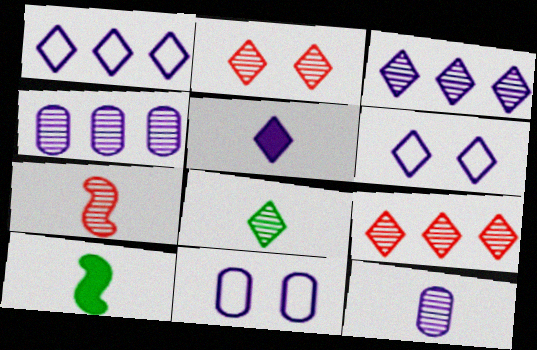[[2, 3, 8], 
[3, 5, 6], 
[7, 8, 12], 
[9, 10, 11]]